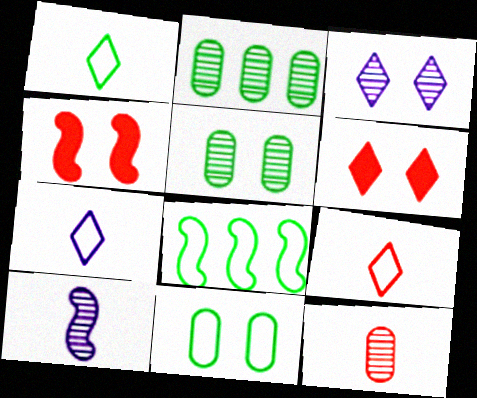[[1, 7, 9], 
[1, 8, 11], 
[2, 4, 7], 
[3, 4, 11], 
[4, 8, 10]]